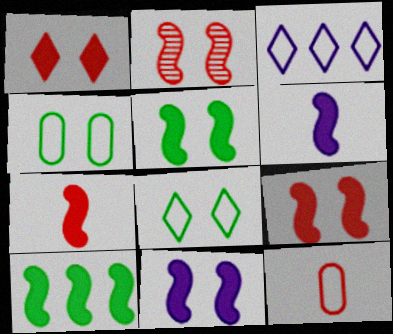[[5, 9, 11], 
[6, 9, 10], 
[7, 10, 11]]